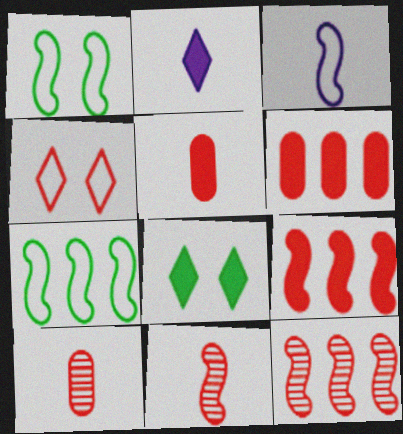[[4, 5, 12], 
[4, 6, 11], 
[4, 9, 10]]